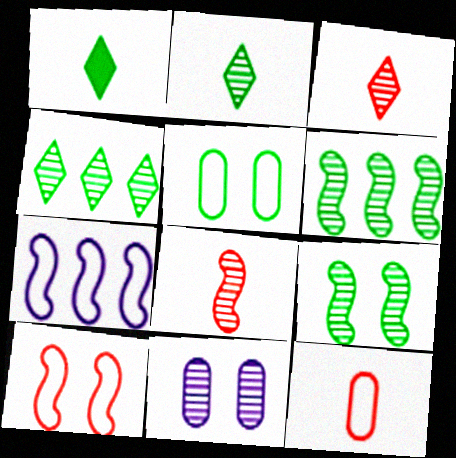[[1, 5, 6], 
[3, 6, 11], 
[4, 8, 11]]